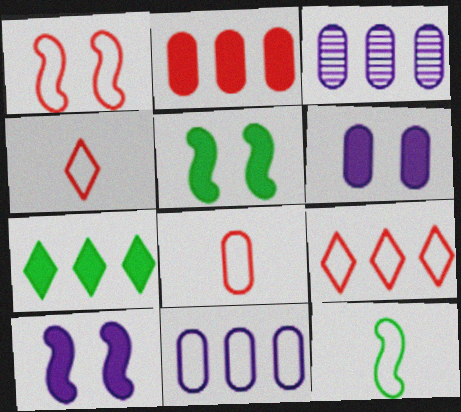[[1, 8, 9], 
[3, 4, 5]]